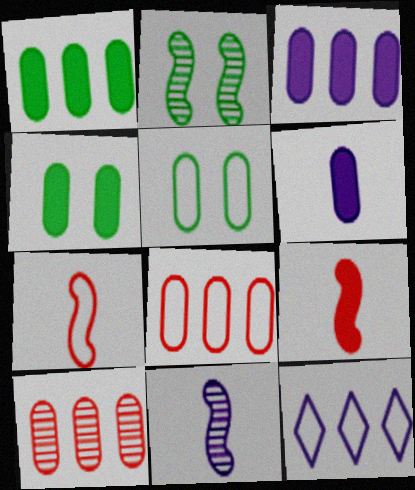[[5, 6, 10], 
[5, 7, 12]]